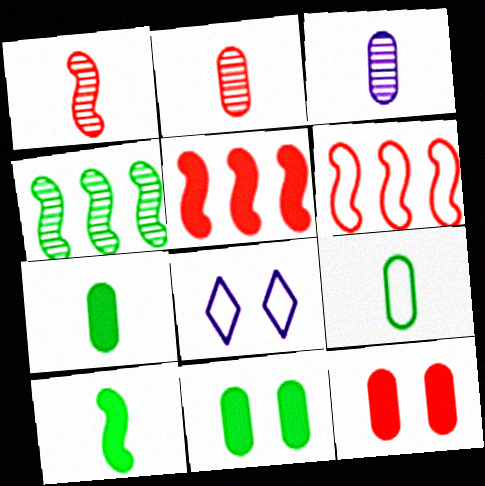[[6, 8, 9]]